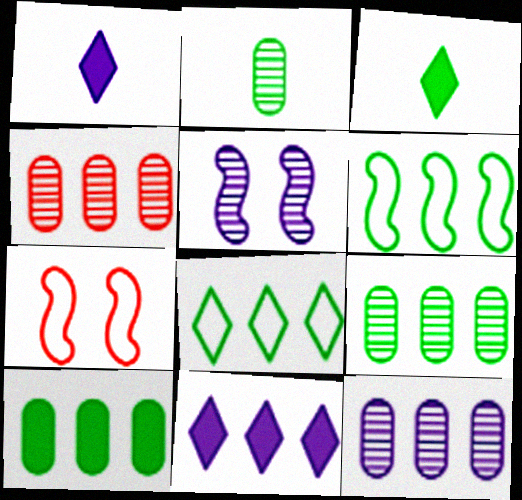[[1, 7, 9], 
[2, 7, 11], 
[3, 7, 12], 
[4, 6, 11], 
[4, 9, 12]]